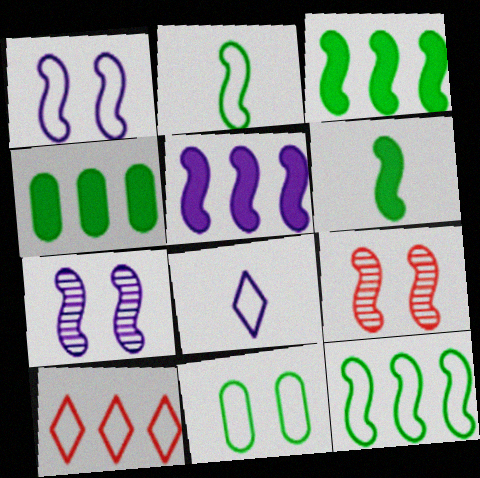[[2, 5, 9], 
[4, 8, 9]]